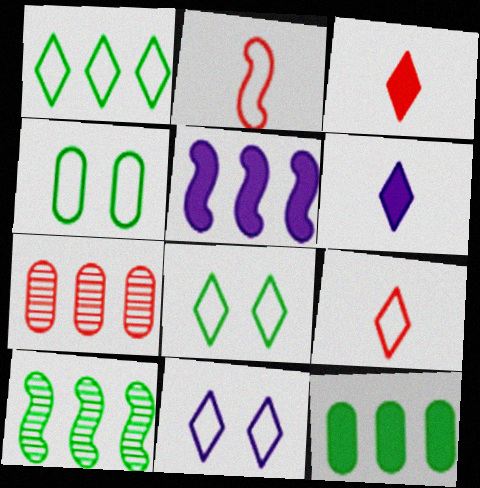[[1, 5, 7], 
[1, 9, 11], 
[1, 10, 12]]